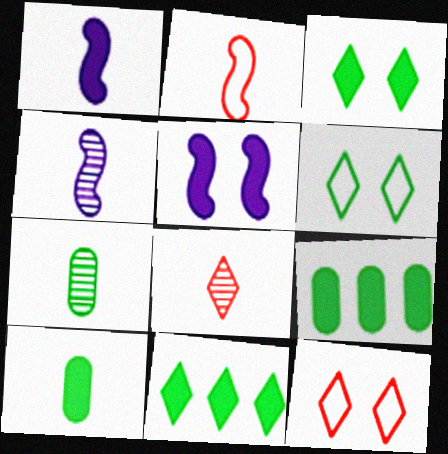[[4, 7, 8], 
[4, 9, 12]]